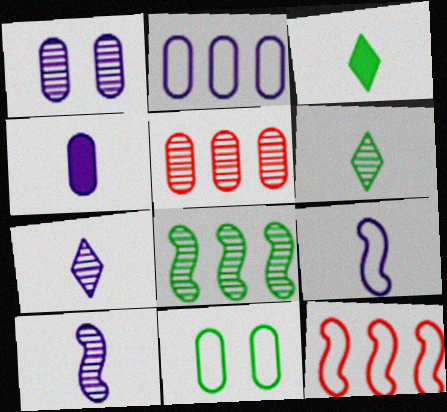[[1, 2, 4], 
[1, 3, 12], 
[3, 8, 11], 
[4, 5, 11], 
[4, 7, 9]]